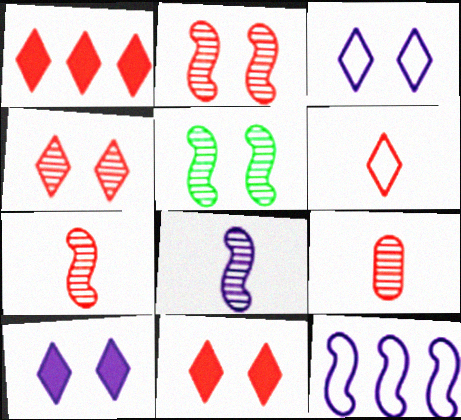[[1, 4, 6]]